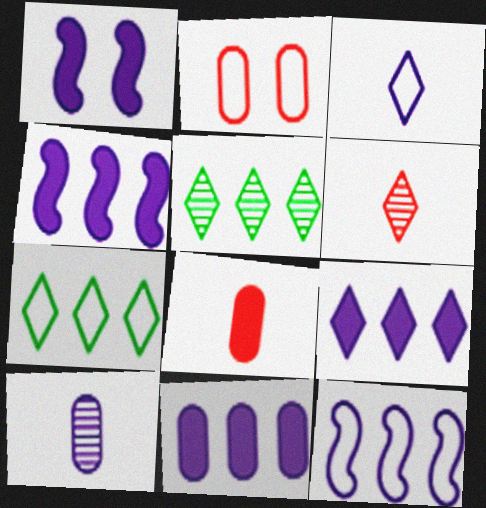[[4, 9, 11]]